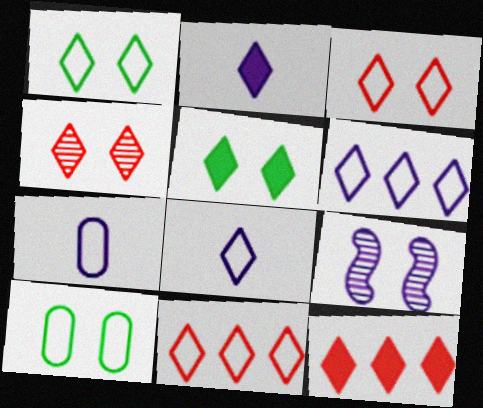[[1, 8, 11], 
[2, 5, 12]]